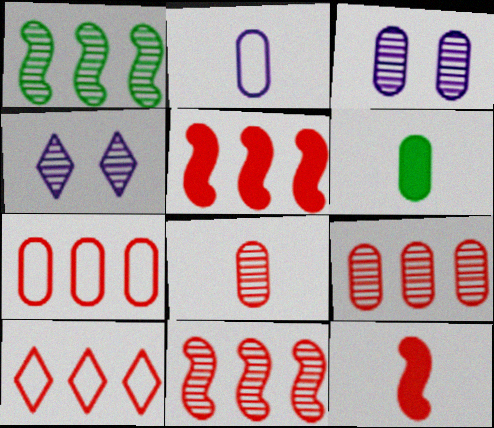[[1, 4, 8], 
[2, 6, 8], 
[3, 6, 7], 
[5, 9, 10]]